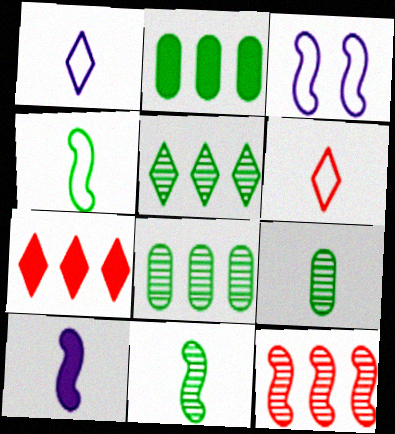[[3, 7, 9], 
[6, 9, 10]]